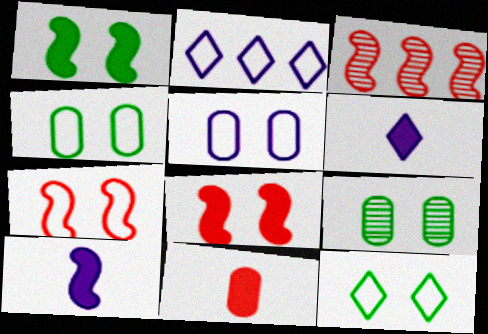[[1, 9, 12], 
[3, 4, 6], 
[5, 7, 12]]